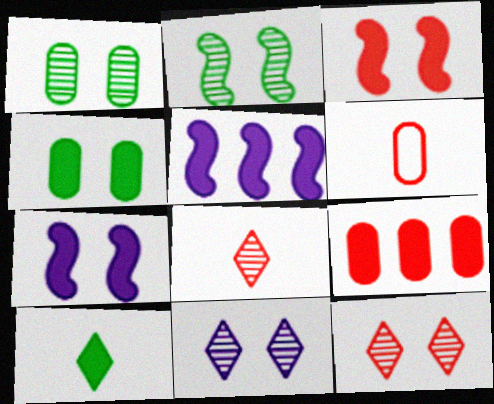[[7, 9, 10]]